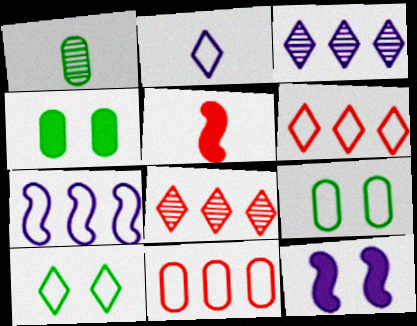[[1, 2, 5], 
[1, 6, 12], 
[2, 6, 10], 
[3, 5, 9]]